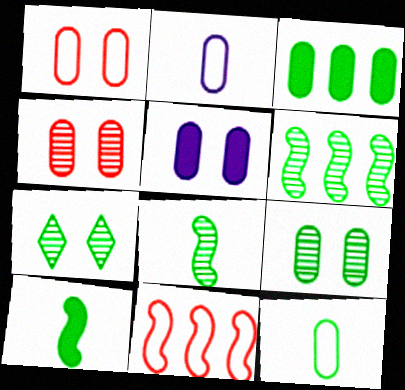[[1, 5, 9], 
[2, 3, 4], 
[3, 9, 12]]